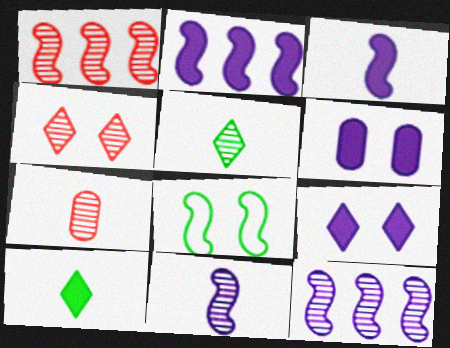[[1, 3, 8], 
[1, 4, 7], 
[4, 6, 8], 
[5, 7, 11]]